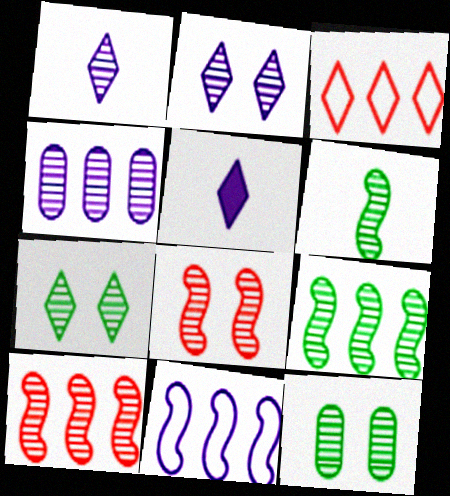[[1, 10, 12], 
[2, 8, 12], 
[3, 5, 7]]